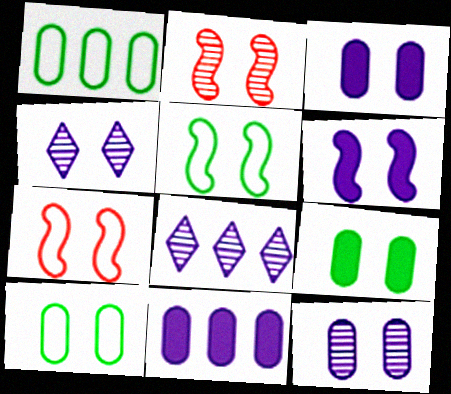[[2, 5, 6], 
[4, 7, 9]]